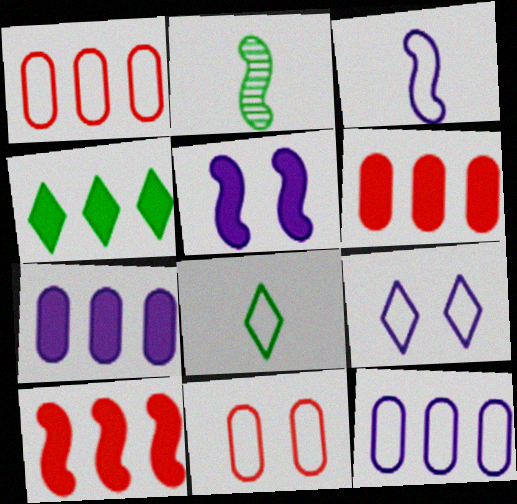[[2, 6, 9], 
[3, 9, 12], 
[4, 7, 10]]